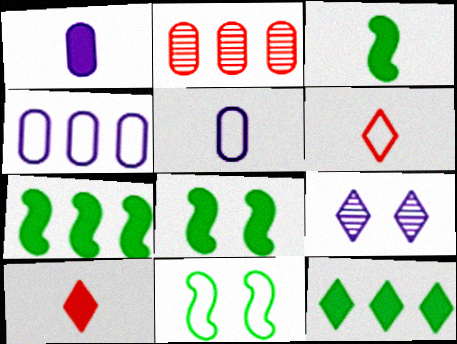[[1, 3, 10], 
[3, 7, 8], 
[4, 6, 11], 
[6, 9, 12]]